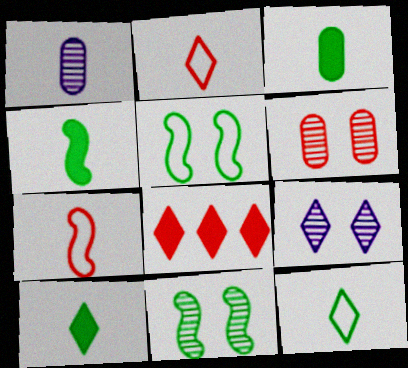[[1, 2, 4], 
[1, 5, 8], 
[1, 7, 10], 
[3, 4, 10], 
[6, 7, 8], 
[6, 9, 11], 
[8, 9, 12]]